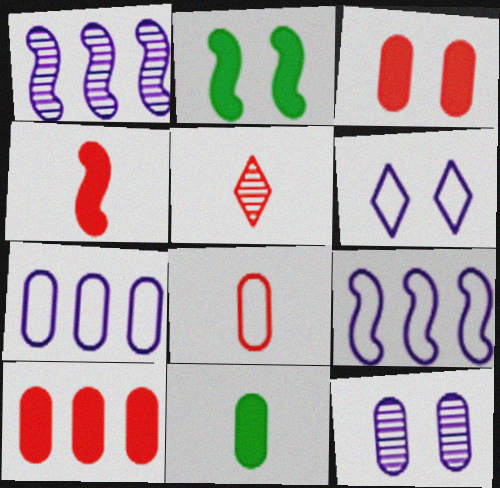[[2, 5, 7], 
[4, 5, 8]]